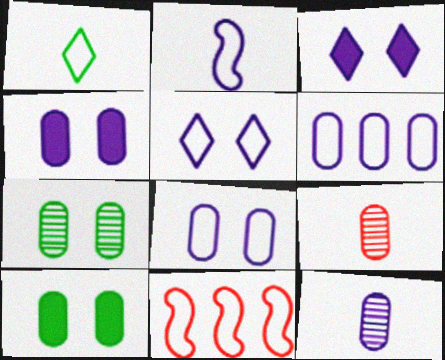[[1, 8, 11], 
[2, 5, 6], 
[4, 6, 12], 
[6, 9, 10]]